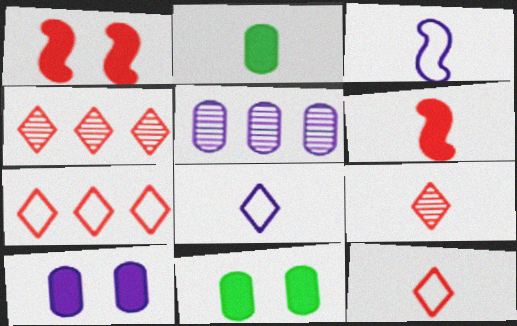[[2, 3, 9], 
[3, 4, 11]]